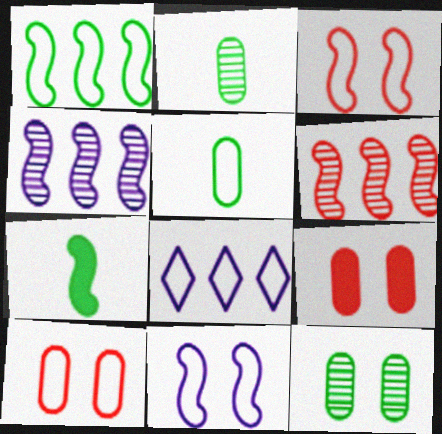[[3, 4, 7], 
[3, 5, 8], 
[6, 7, 11]]